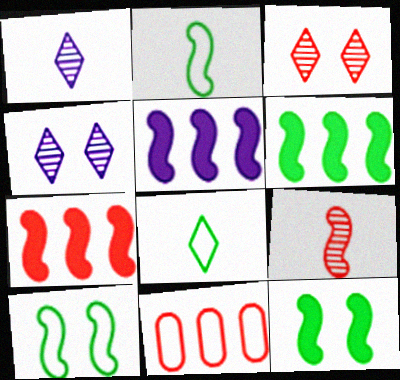[[1, 11, 12], 
[5, 6, 7], 
[5, 9, 10]]